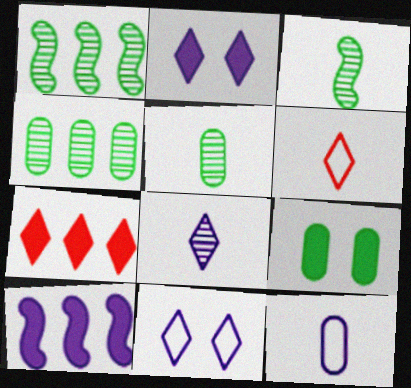[]